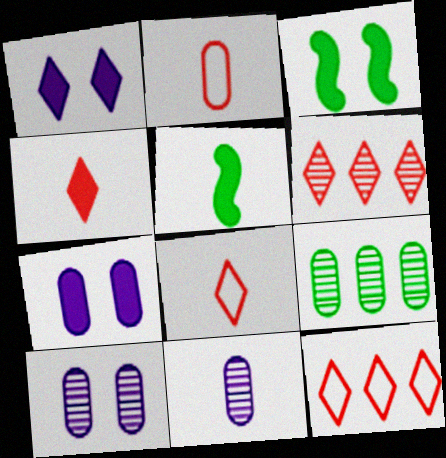[[2, 7, 9], 
[3, 11, 12], 
[5, 8, 11], 
[5, 10, 12]]